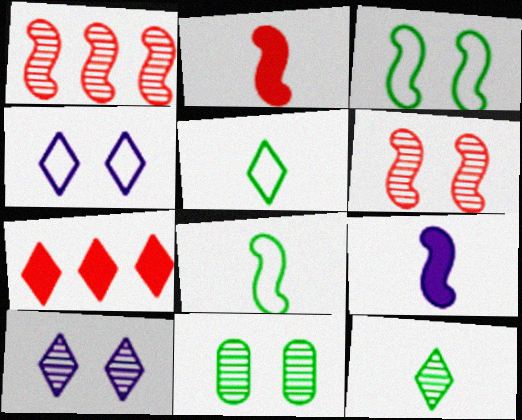[[1, 3, 9], 
[4, 7, 12], 
[5, 7, 10], 
[6, 10, 11]]